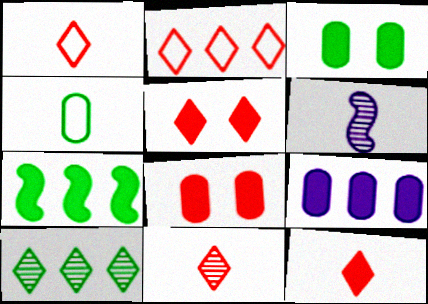[[1, 11, 12], 
[2, 3, 6], 
[2, 5, 11], 
[4, 6, 12]]